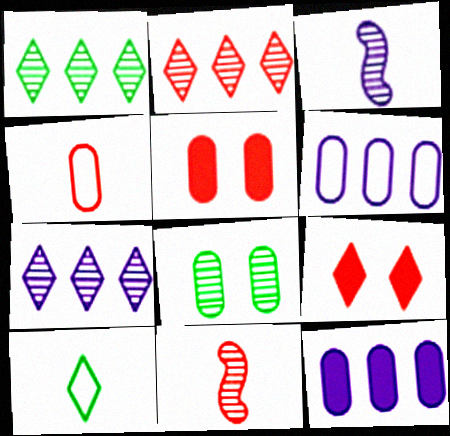[[1, 2, 7], 
[2, 3, 8], 
[4, 8, 12], 
[7, 8, 11], 
[7, 9, 10]]